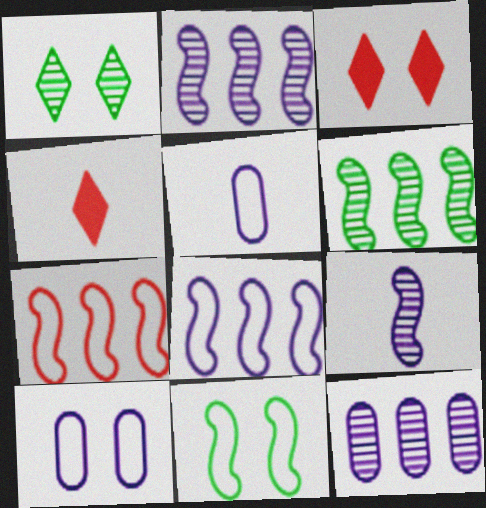[[3, 5, 6], 
[4, 6, 10], 
[4, 11, 12]]